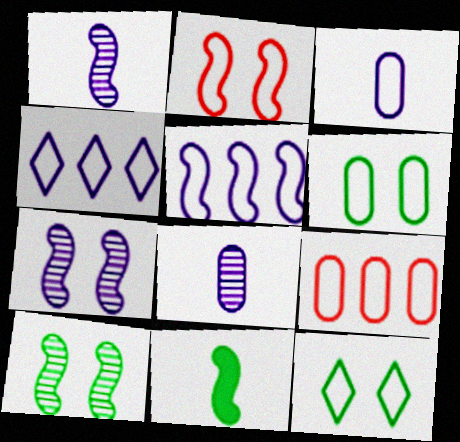[[3, 6, 9]]